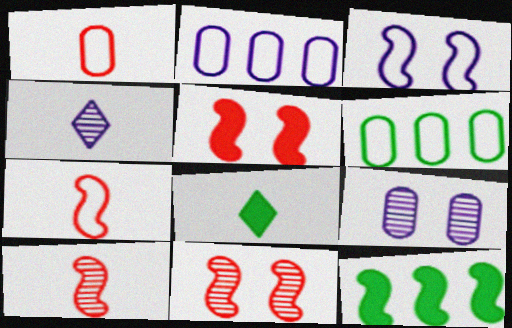[[2, 8, 11], 
[3, 10, 12], 
[4, 5, 6]]